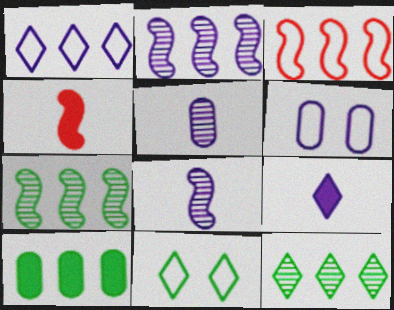[[2, 6, 9], 
[4, 6, 12]]